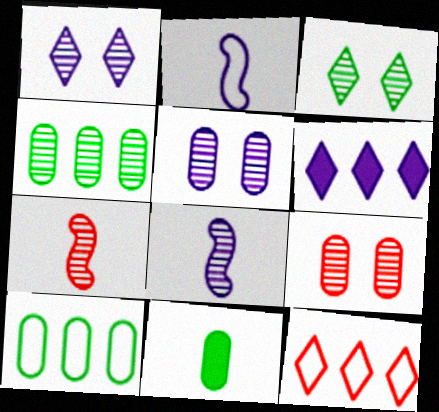[[1, 4, 7], 
[2, 5, 6]]